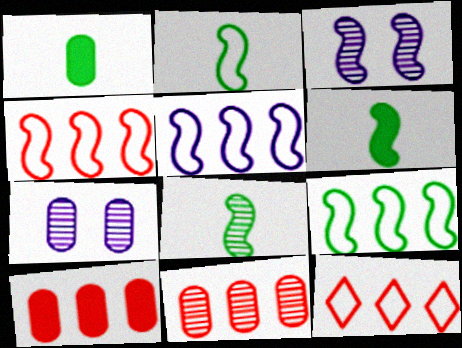[[1, 3, 12], 
[2, 6, 8], 
[3, 4, 6], 
[4, 5, 9], 
[6, 7, 12]]